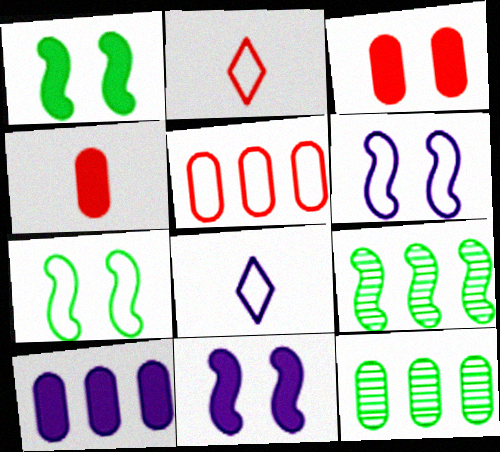[[2, 11, 12], 
[3, 8, 9], 
[5, 7, 8], 
[5, 10, 12]]